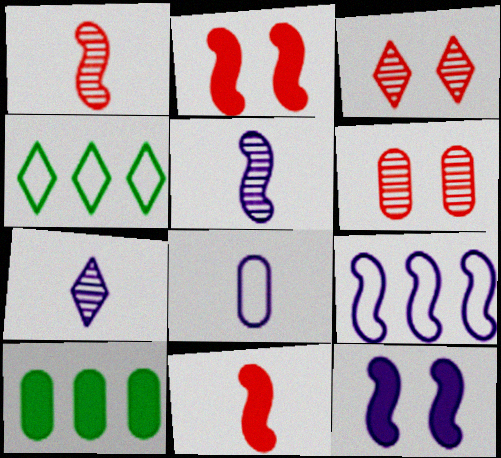[[5, 9, 12], 
[6, 8, 10]]